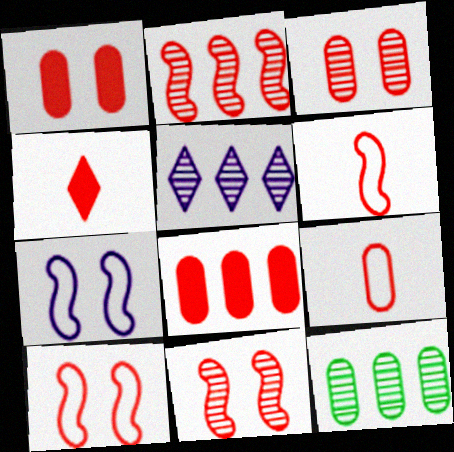[[2, 5, 12], 
[3, 8, 9], 
[4, 7, 12]]